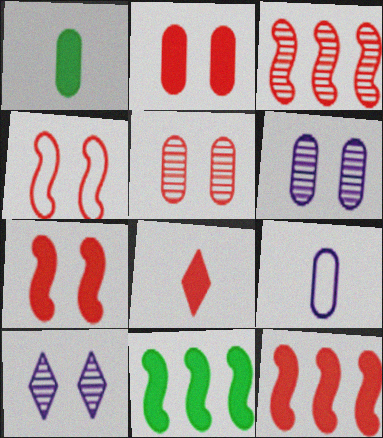[[2, 8, 12]]